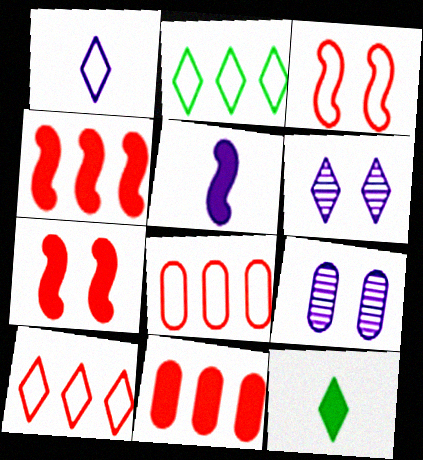[[6, 10, 12]]